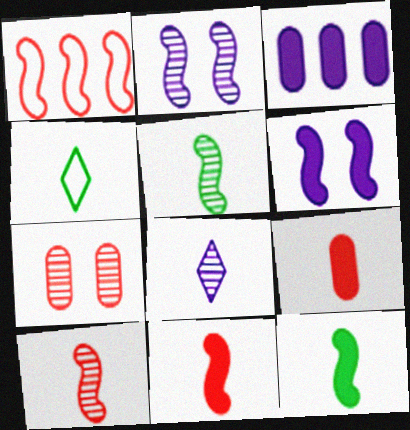[[1, 2, 12], 
[1, 5, 6]]